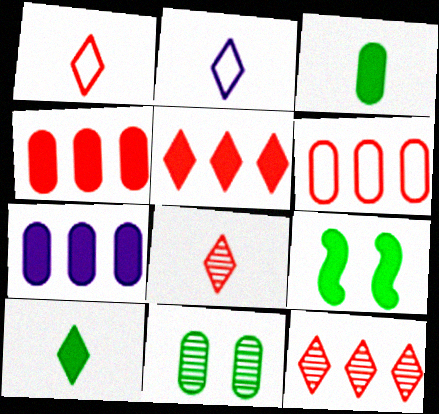[[2, 8, 10]]